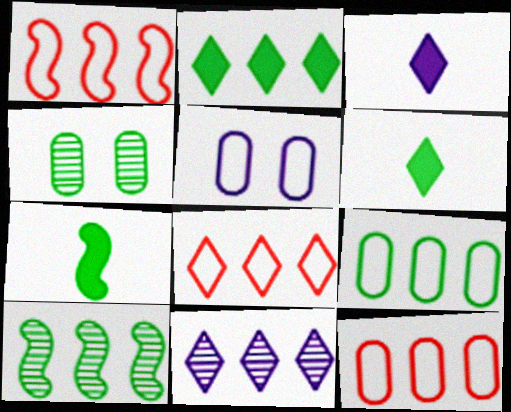[[1, 3, 4], 
[1, 8, 12], 
[2, 8, 11], 
[2, 9, 10]]